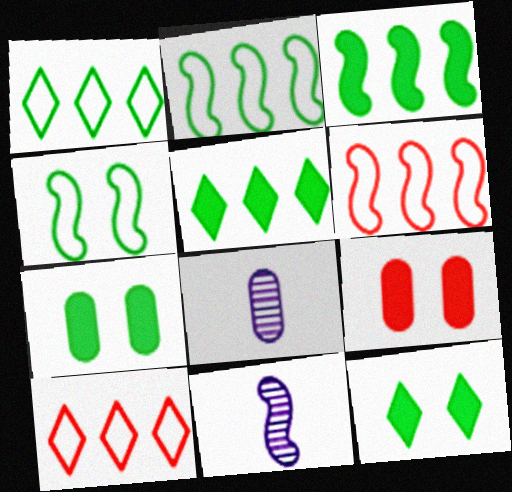[[1, 9, 11], 
[6, 8, 12], 
[7, 10, 11]]